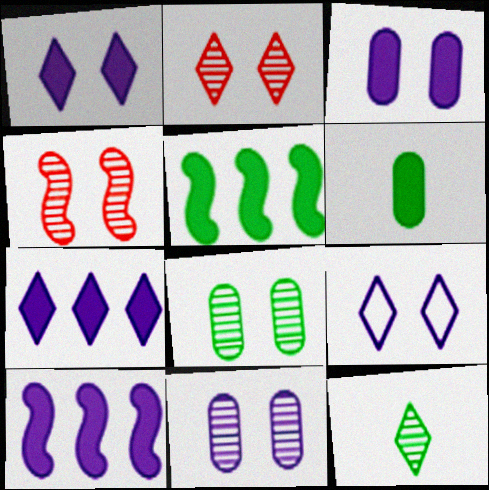[]